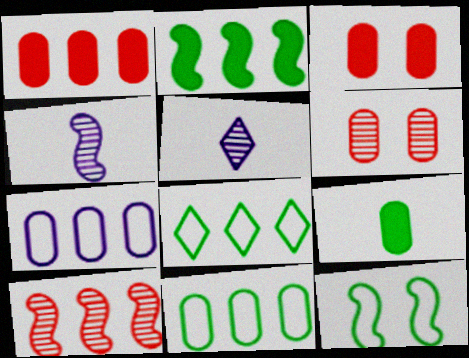[[1, 5, 12], 
[3, 4, 8], 
[6, 7, 9]]